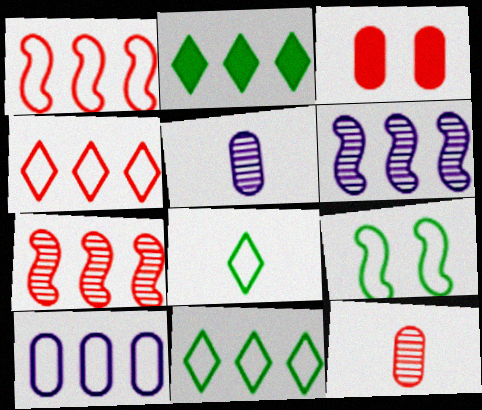[[1, 10, 11], 
[2, 7, 10], 
[3, 6, 8]]